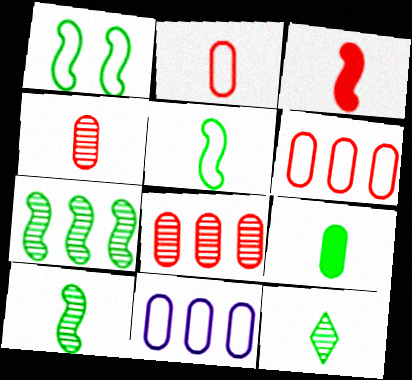[[5, 9, 12]]